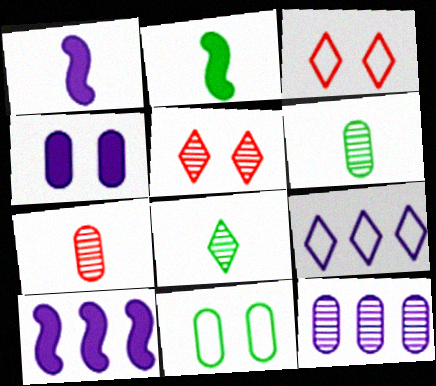[[2, 3, 12], 
[3, 6, 10], 
[9, 10, 12]]